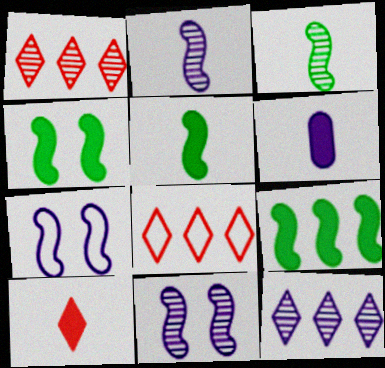[[4, 5, 9], 
[5, 6, 10], 
[6, 7, 12]]